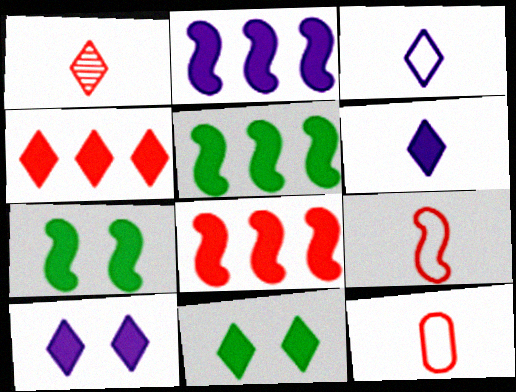[[2, 5, 8], 
[4, 6, 11]]